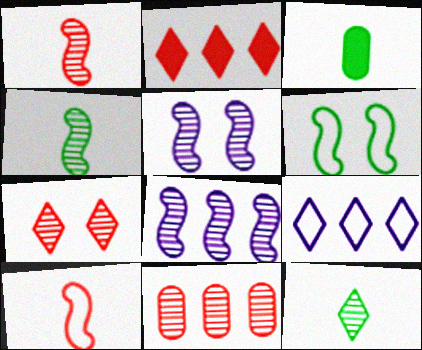[[1, 7, 11], 
[5, 11, 12]]